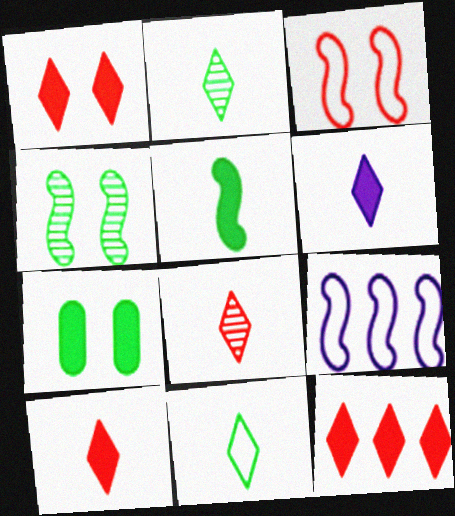[[1, 10, 12], 
[6, 8, 11], 
[7, 8, 9]]